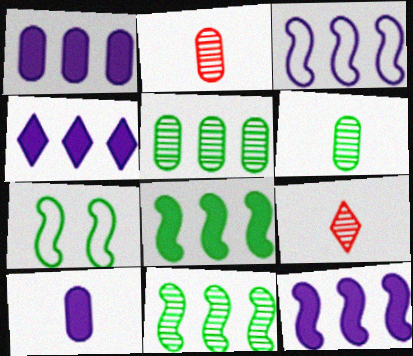[[1, 4, 12], 
[1, 7, 9], 
[2, 4, 7]]